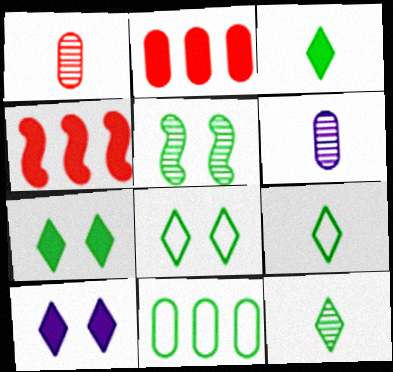[[3, 5, 11], 
[3, 9, 12], 
[4, 6, 8]]